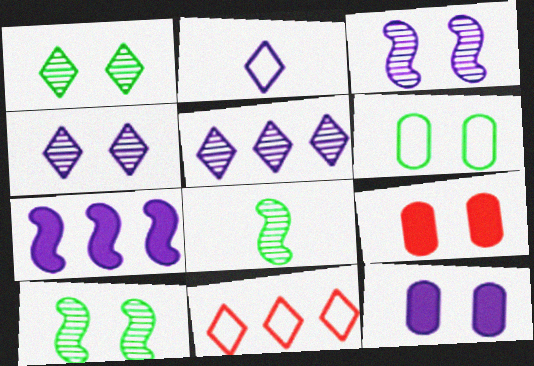[[8, 11, 12]]